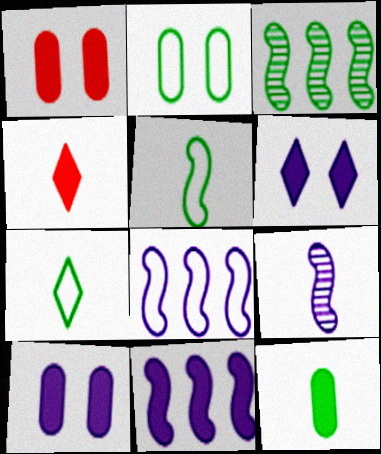[]